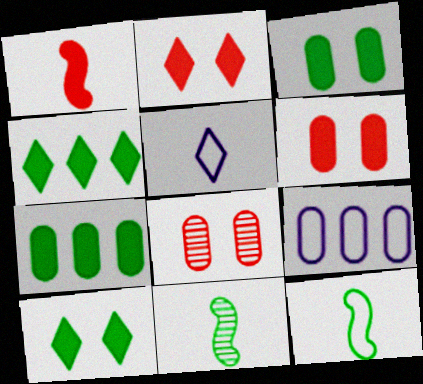[[2, 9, 11]]